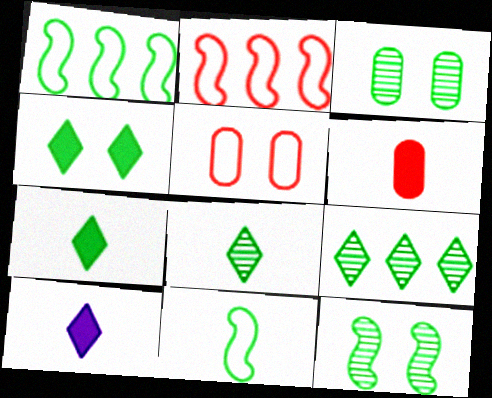[[1, 3, 7], 
[2, 3, 10]]